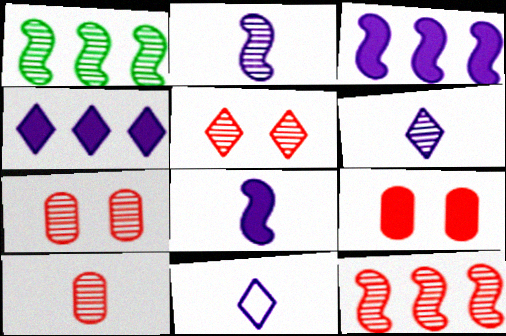[[1, 6, 7], 
[1, 9, 11], 
[5, 10, 12]]